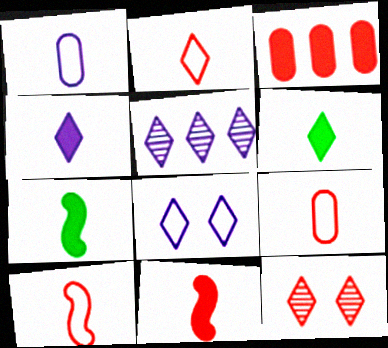[[2, 9, 10], 
[3, 10, 12], 
[4, 5, 8]]